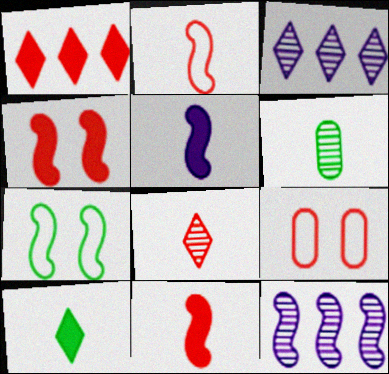[[7, 11, 12], 
[9, 10, 12]]